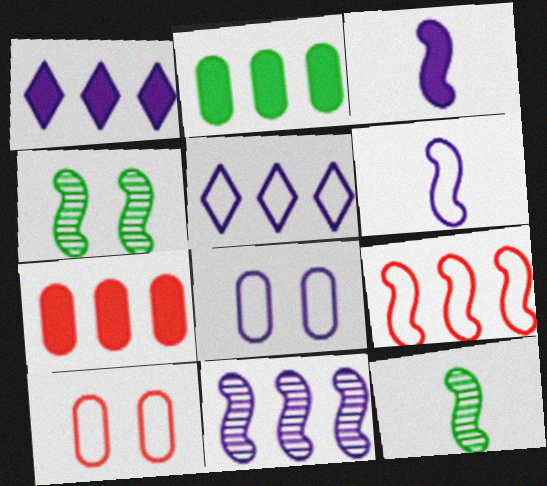[[1, 10, 12], 
[3, 4, 9], 
[5, 6, 8]]